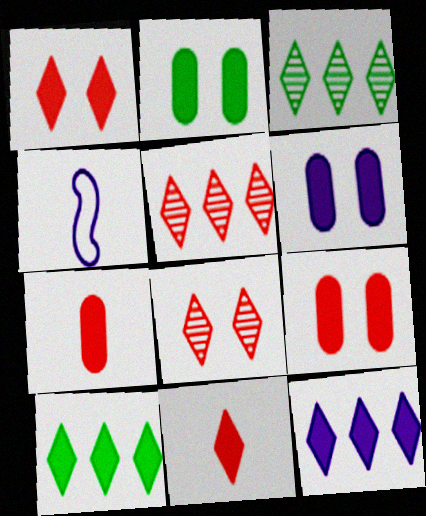[[2, 4, 5], 
[2, 6, 9], 
[3, 4, 9]]